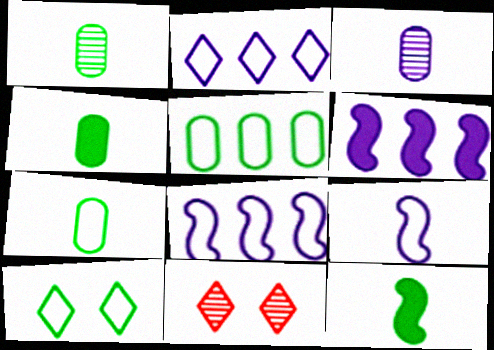[[1, 4, 7], 
[4, 8, 11], 
[6, 7, 11]]